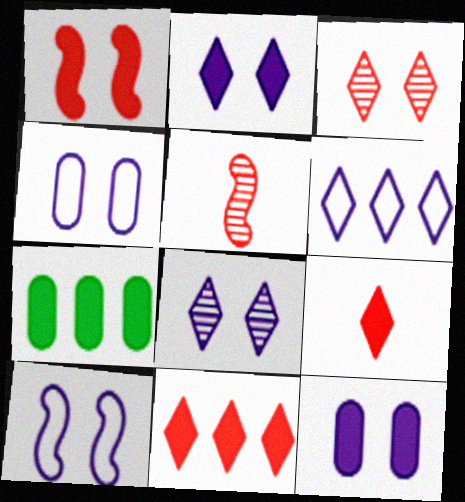[[8, 10, 12]]